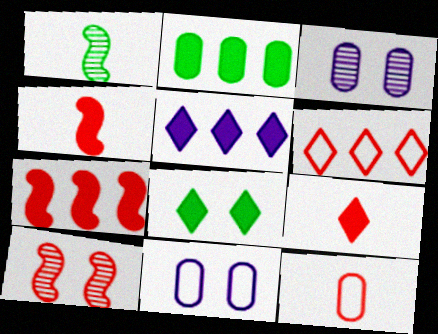[[2, 3, 12], 
[2, 5, 7], 
[5, 8, 9], 
[8, 10, 11]]